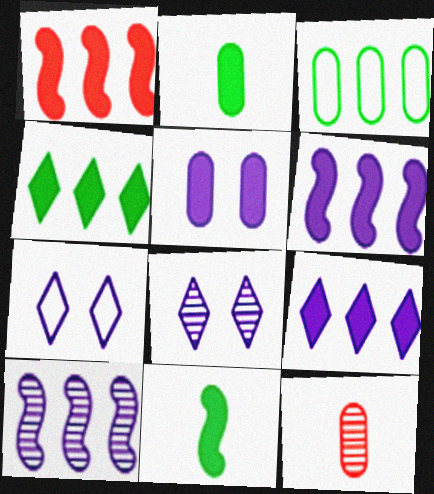[[3, 5, 12]]